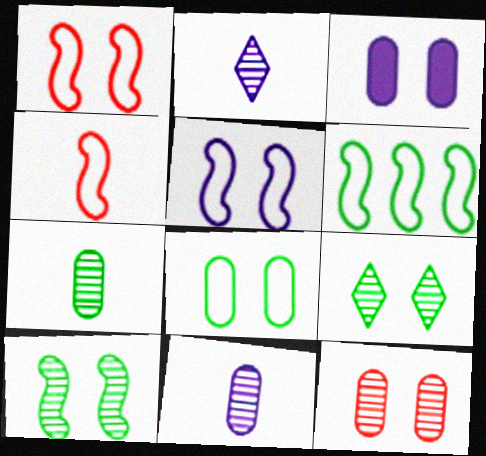[[1, 3, 9], 
[3, 8, 12], 
[4, 5, 6]]